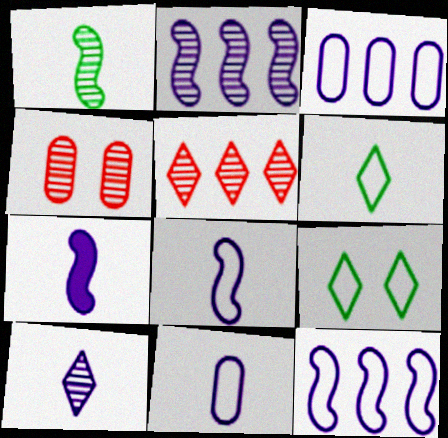[[7, 10, 11]]